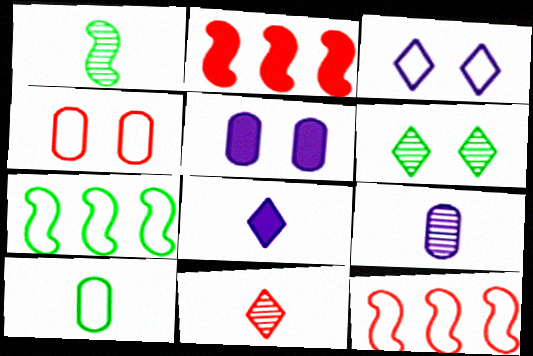[[1, 9, 11], 
[2, 4, 11], 
[3, 10, 12], 
[5, 7, 11]]